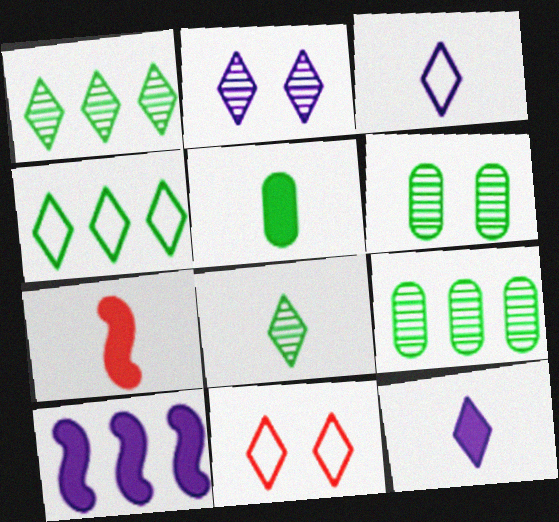[[1, 11, 12], 
[3, 4, 11], 
[5, 7, 12]]